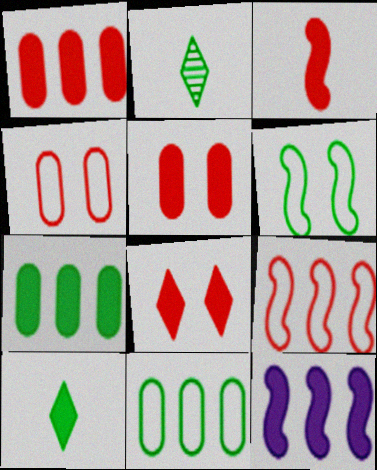[[1, 3, 8], 
[2, 4, 12], 
[2, 6, 7], 
[5, 10, 12]]